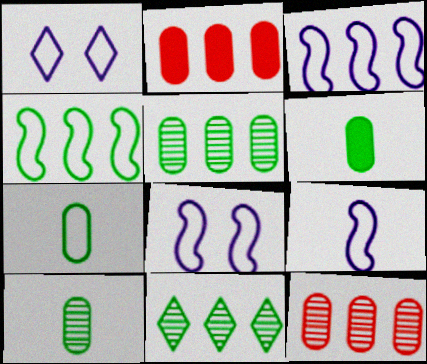[[2, 3, 11], 
[3, 8, 9], 
[6, 7, 10]]